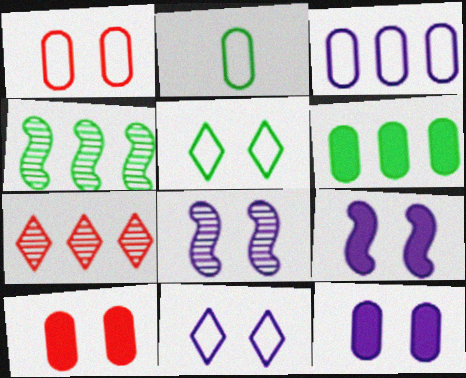[[1, 2, 3], 
[2, 7, 9], 
[5, 8, 10], 
[8, 11, 12]]